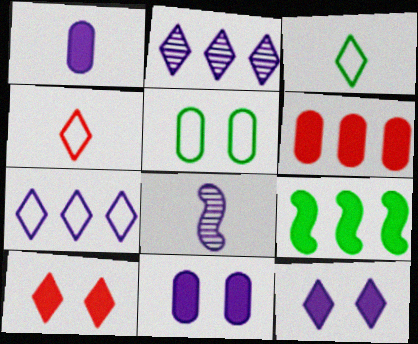[[1, 9, 10], 
[2, 3, 10], 
[7, 8, 11]]